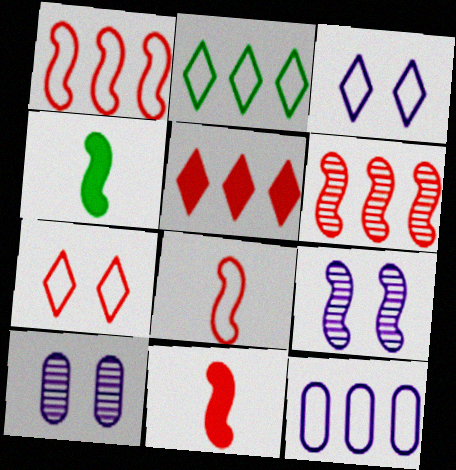[[1, 2, 12], 
[1, 4, 9], 
[2, 10, 11]]